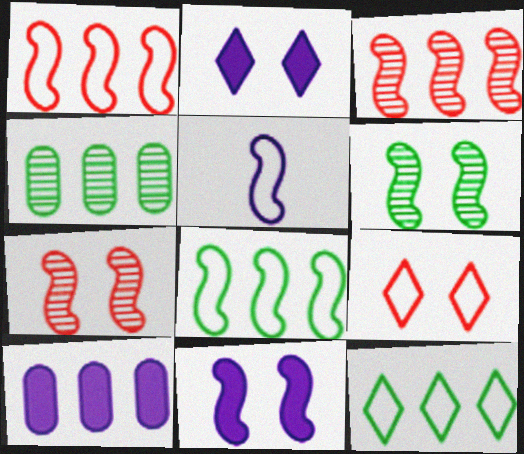[[3, 10, 12]]